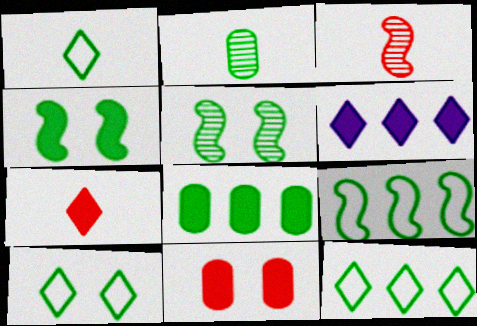[[1, 5, 8], 
[1, 10, 12], 
[2, 4, 12]]